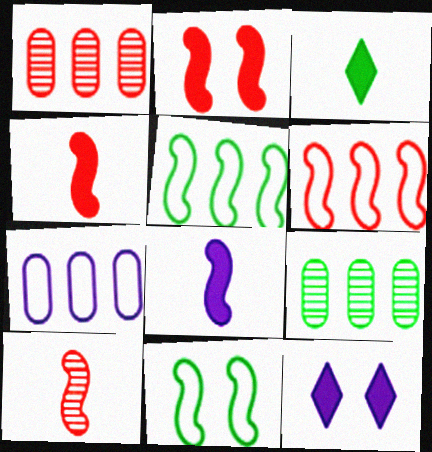[[2, 6, 10], 
[3, 9, 11]]